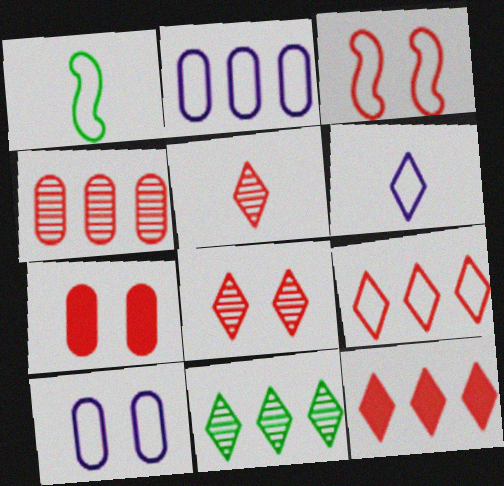[[1, 9, 10], 
[3, 7, 8]]